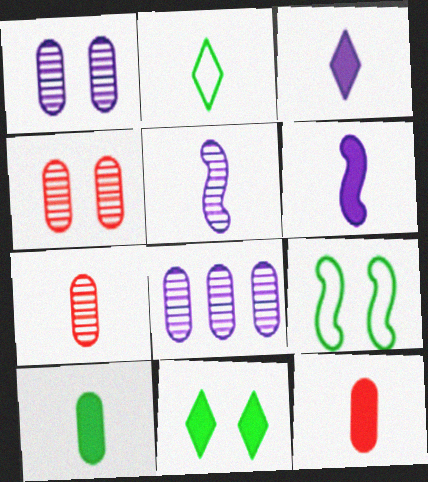[[2, 5, 12], 
[2, 6, 7]]